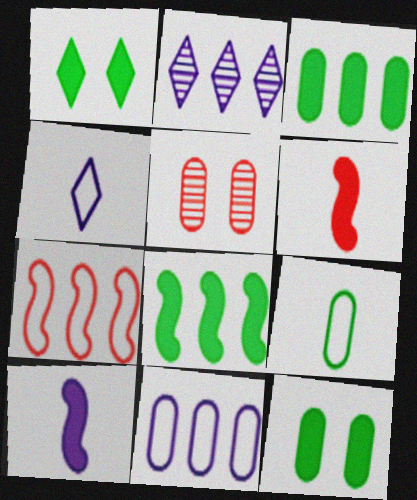[[2, 3, 7], 
[4, 5, 8]]